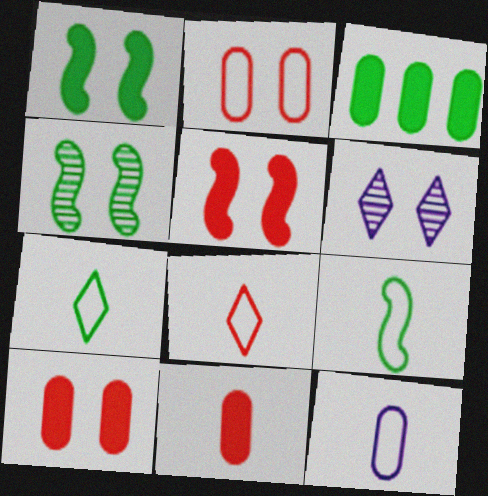[[1, 2, 6], 
[3, 4, 7], 
[8, 9, 12]]